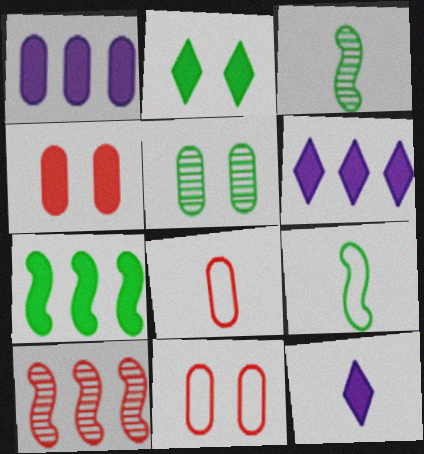[[1, 5, 8], 
[3, 6, 11], 
[3, 8, 12], 
[4, 7, 12]]